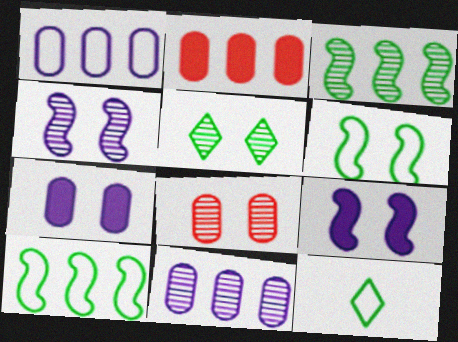[[2, 4, 12], 
[4, 5, 8]]